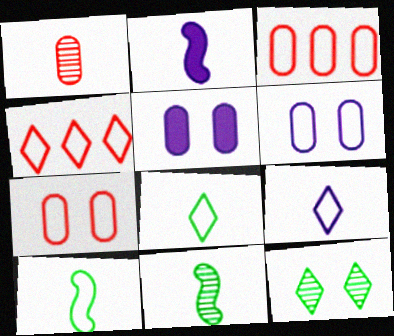[[1, 2, 8], 
[2, 3, 12], 
[4, 5, 11], 
[4, 6, 10]]